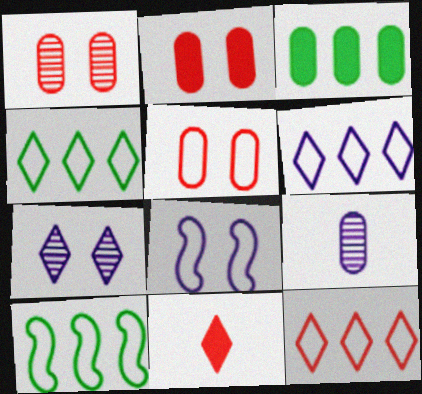[[1, 2, 5], 
[3, 5, 9], 
[4, 6, 12], 
[4, 7, 11]]